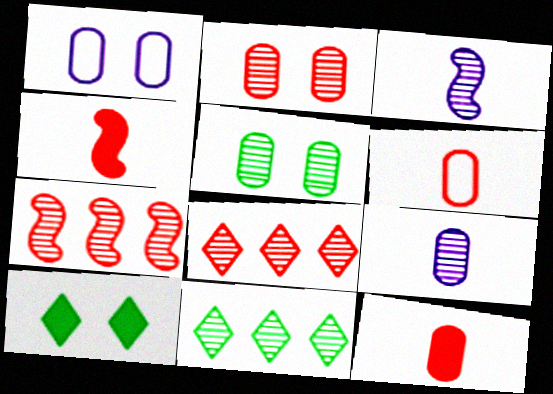[[1, 4, 11], 
[2, 3, 11], 
[3, 5, 8]]